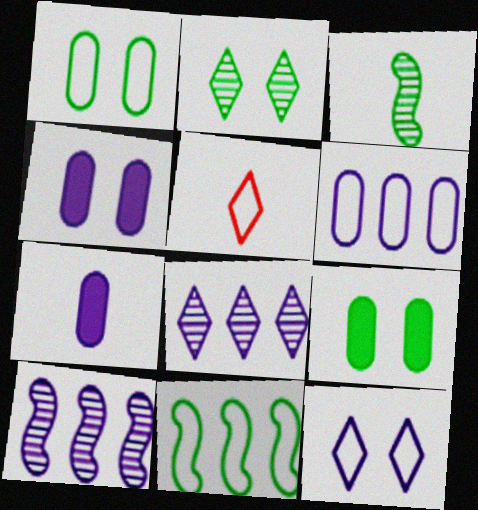[[3, 5, 7], 
[5, 9, 10], 
[7, 10, 12]]